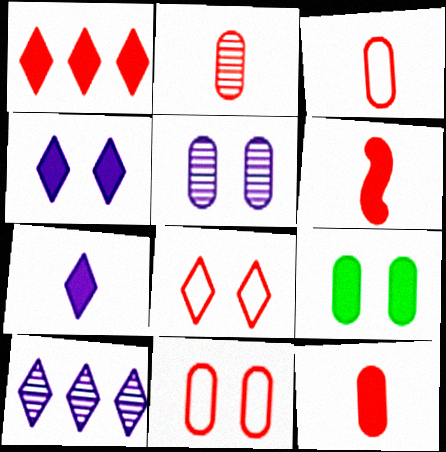[[2, 3, 12], 
[5, 9, 11]]